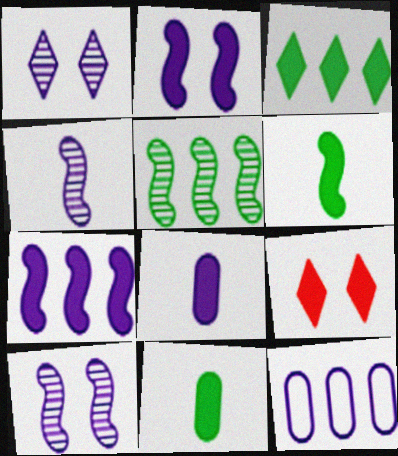[[7, 9, 11]]